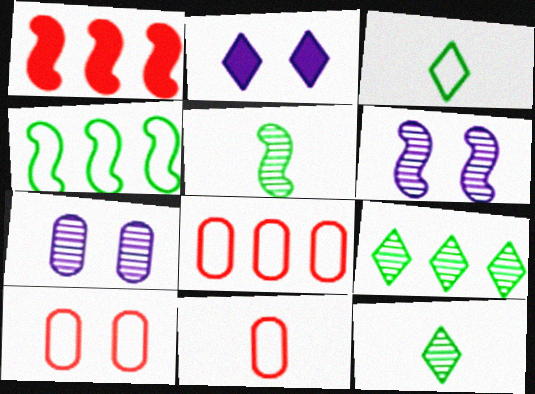[[1, 3, 7], 
[2, 5, 8], 
[8, 10, 11]]